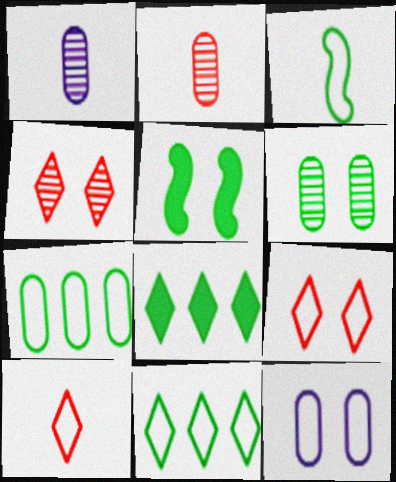[[3, 6, 8], 
[4, 5, 12]]